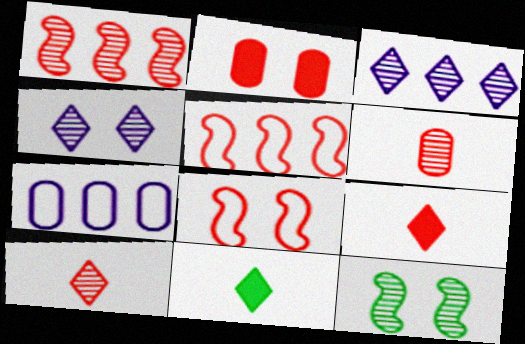[[2, 5, 10], 
[3, 6, 12], 
[7, 9, 12]]